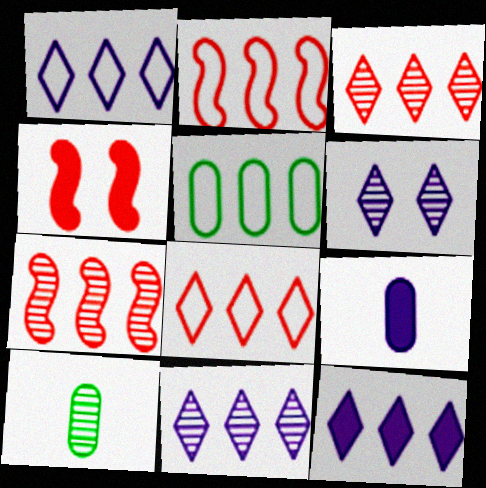[[1, 2, 5], 
[1, 4, 10], 
[1, 11, 12], 
[5, 7, 12], 
[6, 7, 10]]